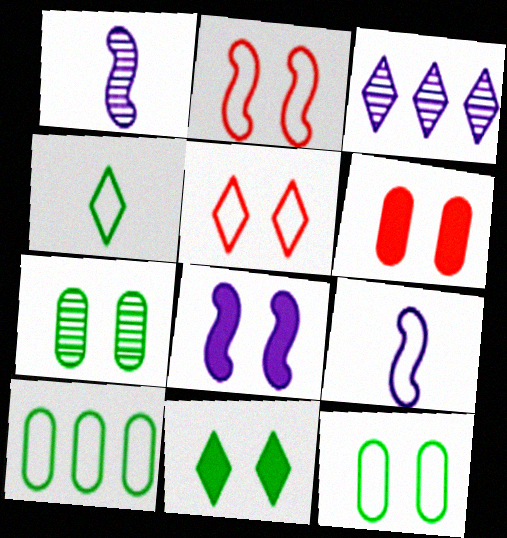[[5, 7, 8], 
[5, 9, 10], 
[6, 8, 11]]